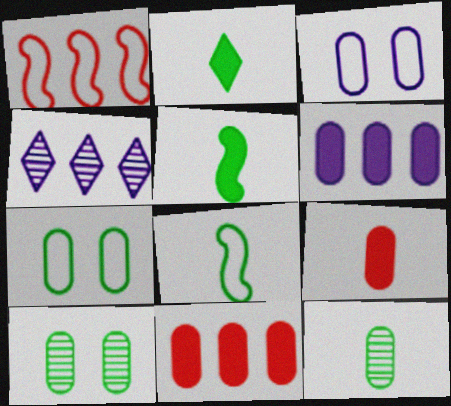[[2, 8, 12], 
[3, 11, 12]]